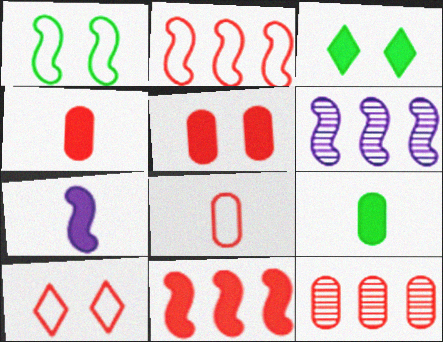[[2, 8, 10], 
[3, 6, 8], 
[5, 8, 12], 
[6, 9, 10]]